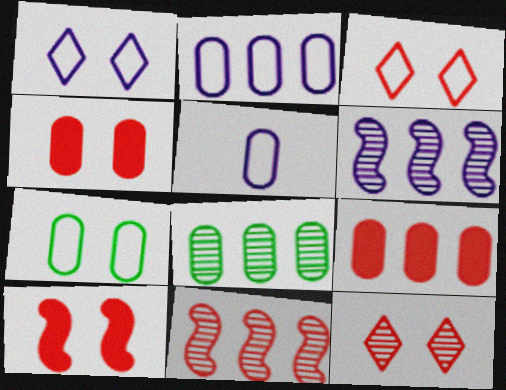[[2, 8, 9], 
[4, 5, 8]]